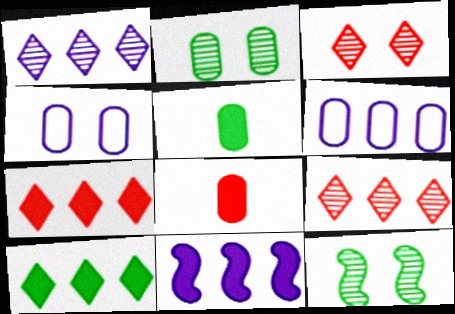[[1, 6, 11], 
[2, 6, 8]]